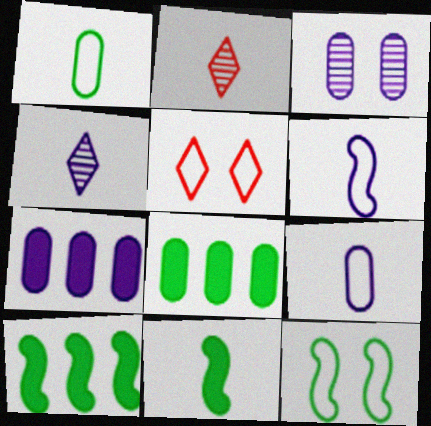[[2, 7, 12], 
[2, 9, 11], 
[3, 7, 9]]